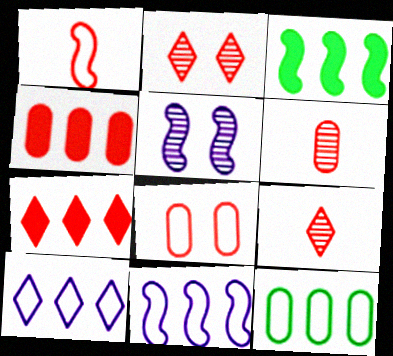[[1, 2, 4], 
[1, 3, 5], 
[4, 6, 8]]